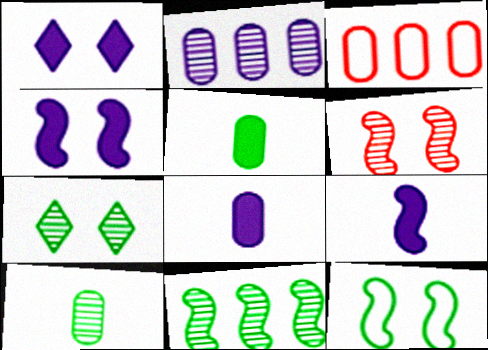[[3, 7, 9], 
[4, 6, 12], 
[7, 10, 11]]